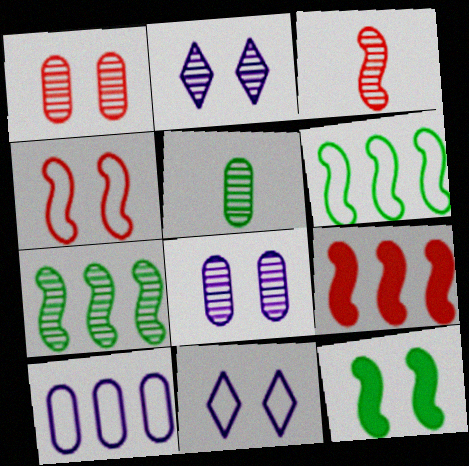[[1, 11, 12], 
[3, 4, 9], 
[5, 9, 11]]